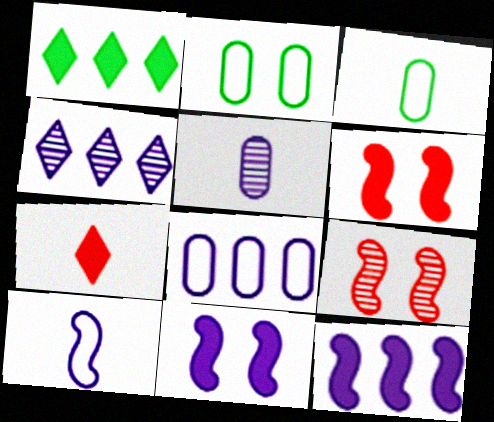[[3, 4, 6], 
[4, 8, 12]]